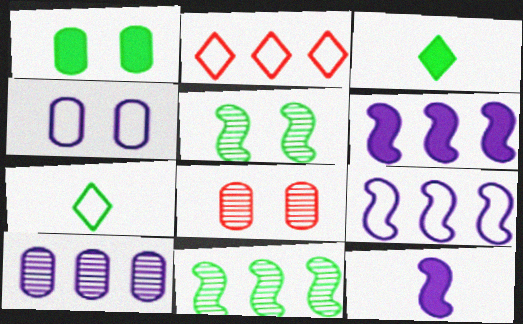[[1, 4, 8], 
[1, 7, 11], 
[3, 8, 9], 
[6, 7, 8]]